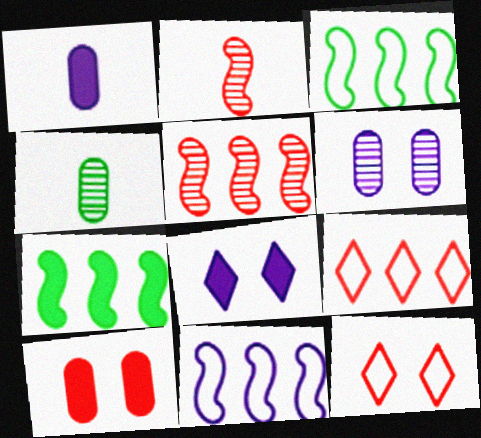[[2, 9, 10], 
[5, 7, 11]]